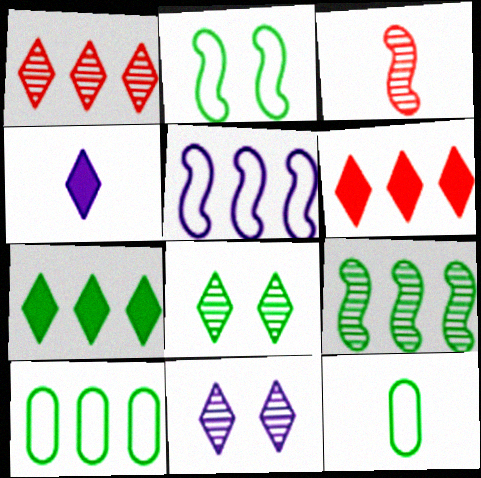[[3, 4, 12], 
[7, 9, 10]]